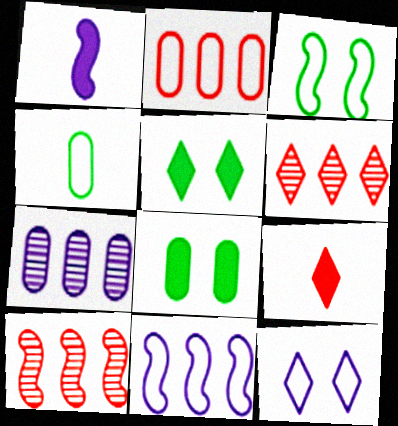[[1, 3, 10], 
[1, 7, 12], 
[3, 7, 9]]